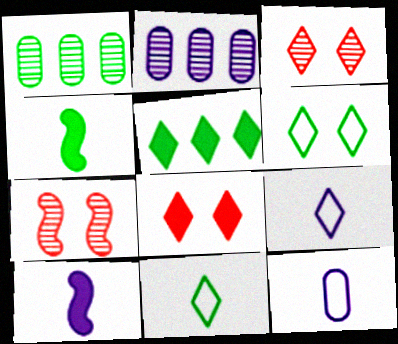[[1, 4, 6], 
[3, 5, 9], 
[5, 7, 12]]